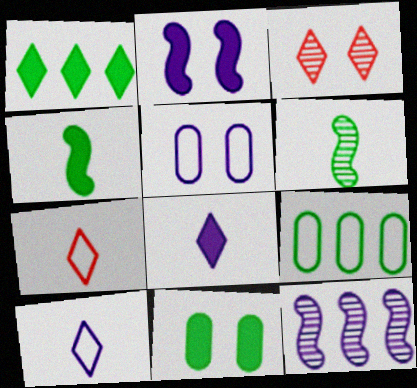[[1, 3, 10], 
[1, 4, 11], 
[5, 8, 12], 
[7, 11, 12]]